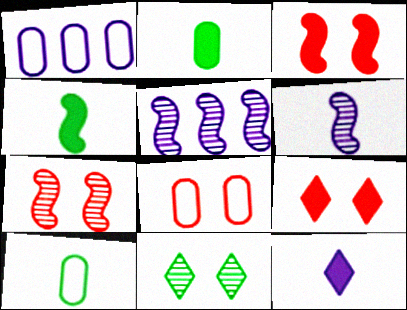[[1, 8, 10], 
[5, 9, 10], 
[7, 8, 9]]